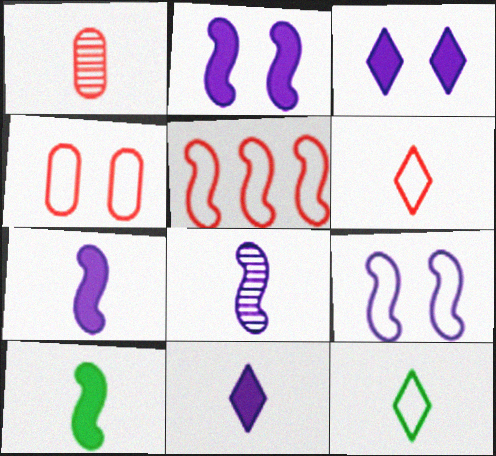[[1, 7, 12], 
[4, 5, 6]]